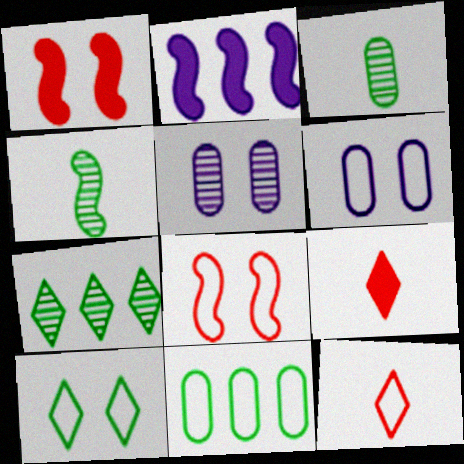[[1, 5, 10], 
[2, 4, 8], 
[6, 8, 10]]